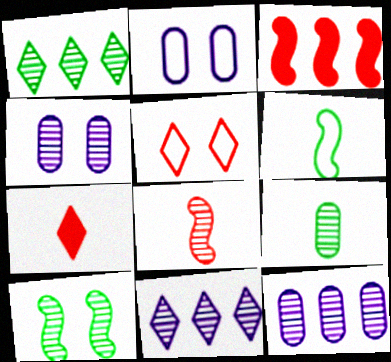[[1, 4, 8], 
[1, 9, 10]]